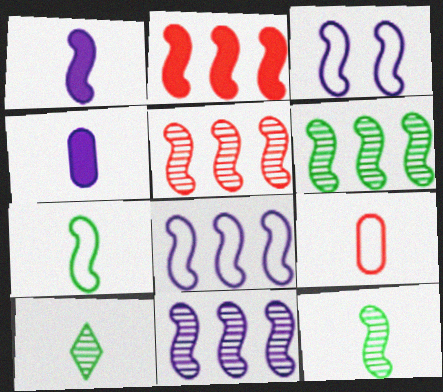[[1, 3, 11], 
[1, 9, 10], 
[2, 3, 12], 
[2, 6, 8], 
[5, 6, 11]]